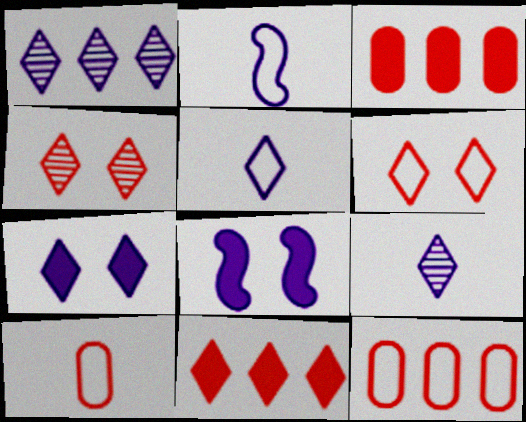[[1, 5, 7]]